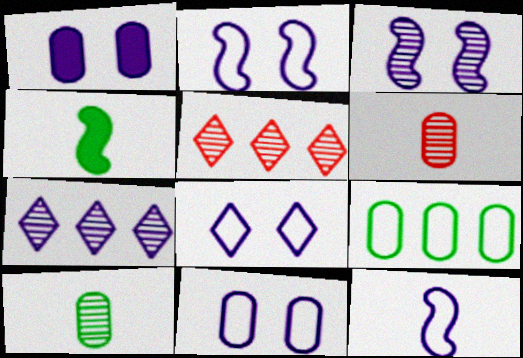[[1, 3, 8], 
[1, 6, 9], 
[1, 7, 12], 
[2, 8, 11], 
[3, 5, 10], 
[4, 5, 11]]